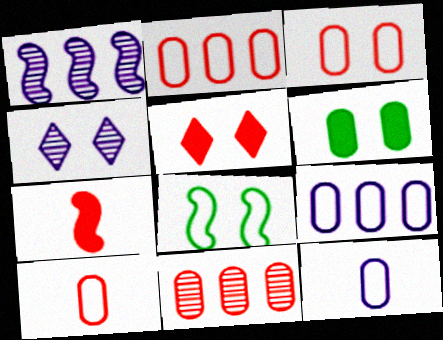[[1, 7, 8], 
[2, 3, 10], 
[6, 11, 12]]